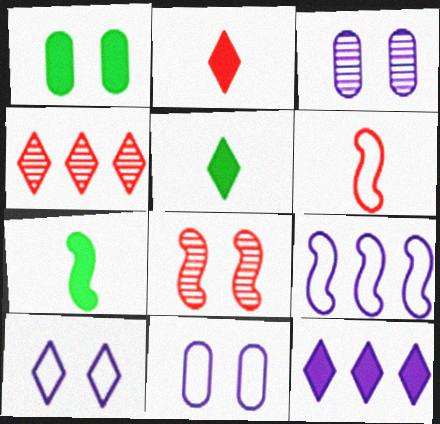[[1, 8, 10], 
[4, 5, 10], 
[4, 7, 11], 
[7, 8, 9]]